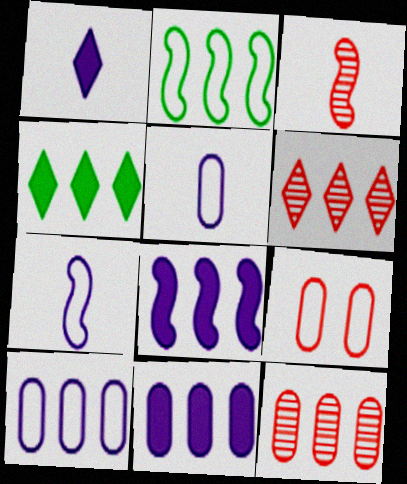[[2, 6, 11]]